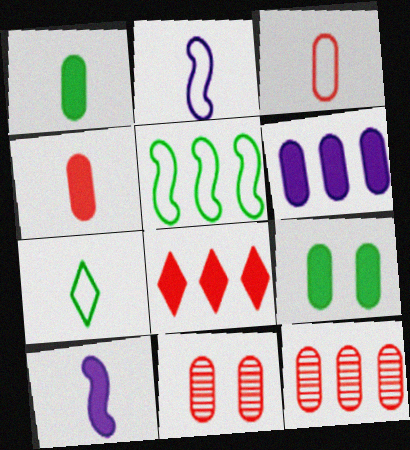[[2, 3, 7], 
[4, 6, 9], 
[8, 9, 10]]